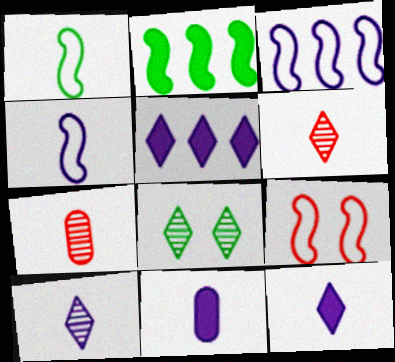[[1, 3, 9], 
[1, 6, 11], 
[1, 7, 12], 
[4, 10, 11]]